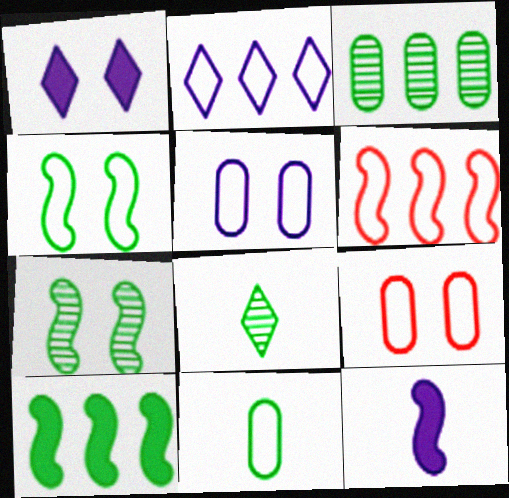[[1, 7, 9], 
[3, 7, 8], 
[6, 7, 12]]